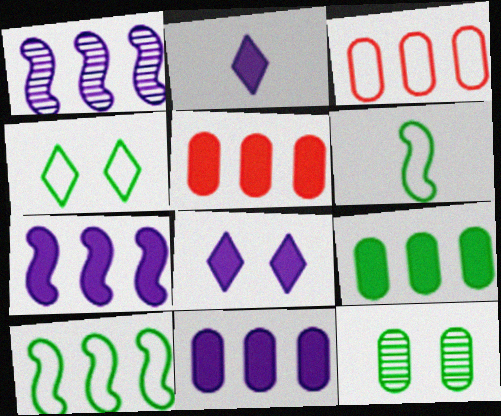[[5, 9, 11]]